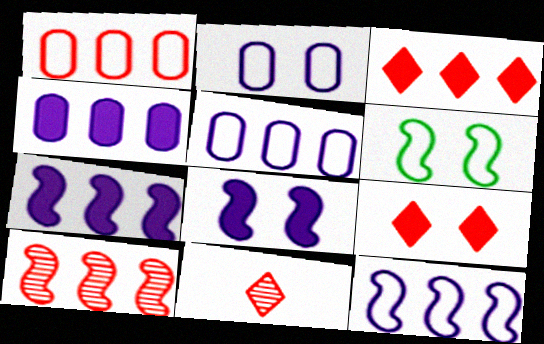[[1, 3, 10], 
[4, 6, 11]]